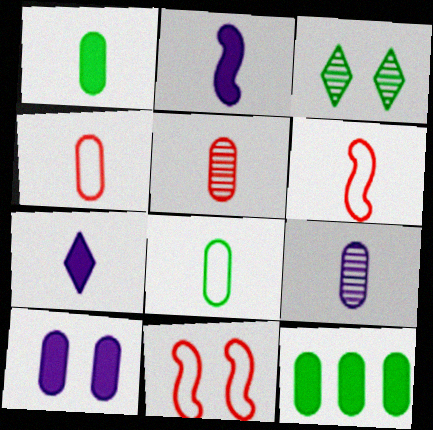[[1, 4, 9], 
[3, 10, 11]]